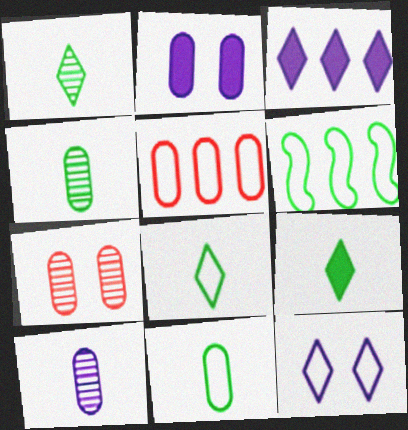[[1, 8, 9], 
[2, 4, 5]]